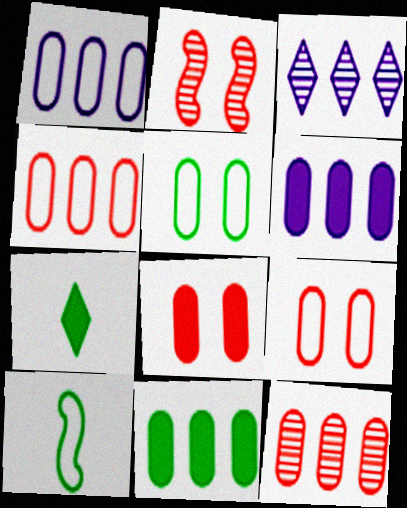[[1, 2, 7], 
[1, 11, 12], 
[3, 8, 10]]